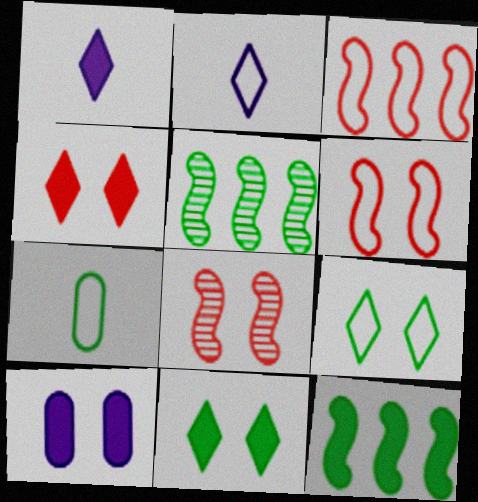[[5, 7, 11], 
[8, 9, 10]]